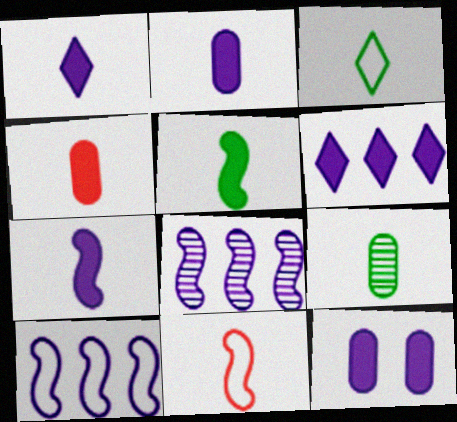[[1, 2, 7], 
[1, 4, 5], 
[1, 9, 11], 
[3, 5, 9], 
[6, 7, 12]]